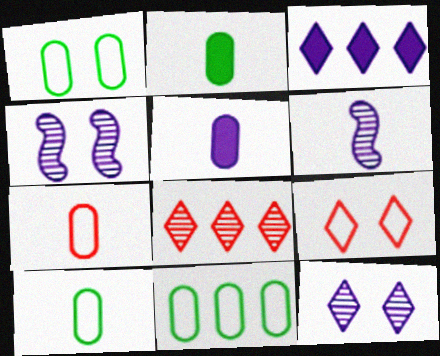[[1, 10, 11]]